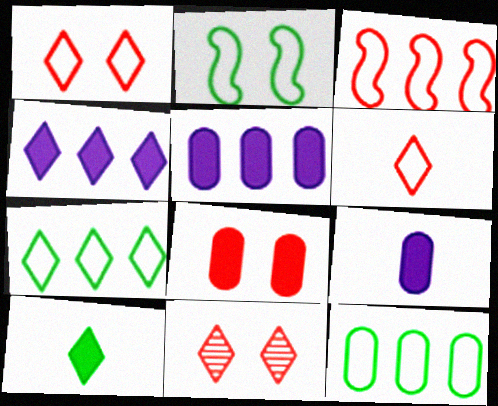[]